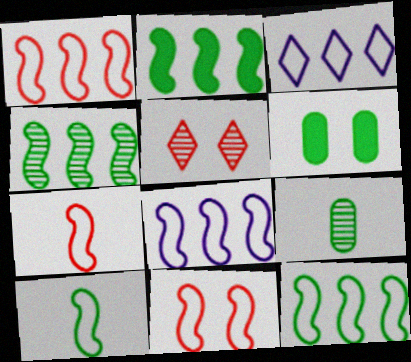[[1, 7, 11], 
[1, 8, 12], 
[2, 4, 12], 
[8, 10, 11]]